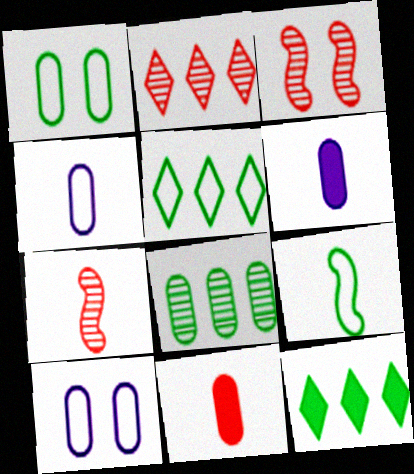[[1, 5, 9], 
[3, 4, 12], 
[3, 5, 6], 
[7, 10, 12], 
[8, 10, 11]]